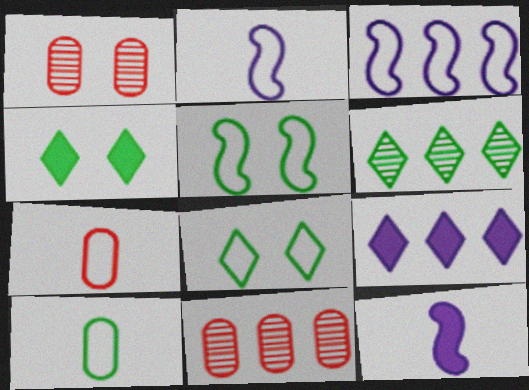[[2, 4, 11], 
[3, 7, 8], 
[8, 11, 12]]